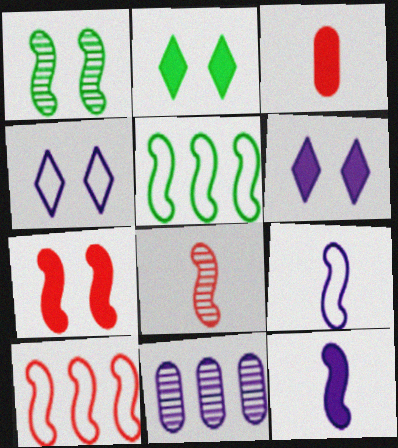[[1, 10, 12], 
[4, 11, 12], 
[6, 9, 11], 
[7, 8, 10]]